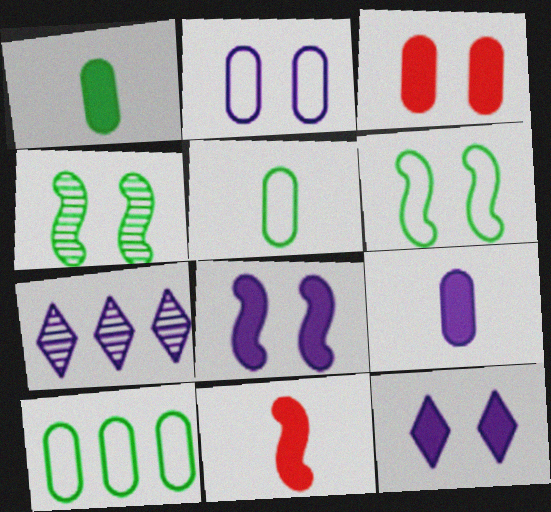[]